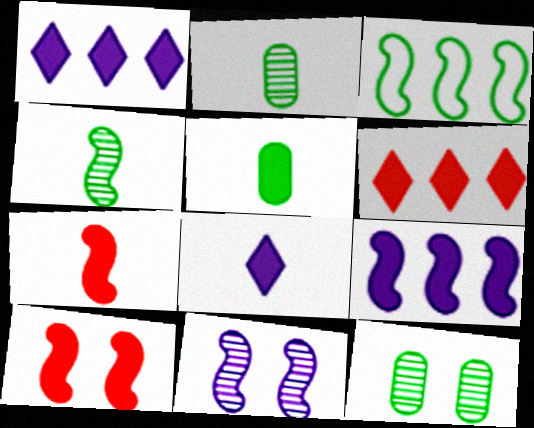[[1, 5, 10], 
[3, 7, 11], 
[5, 7, 8]]